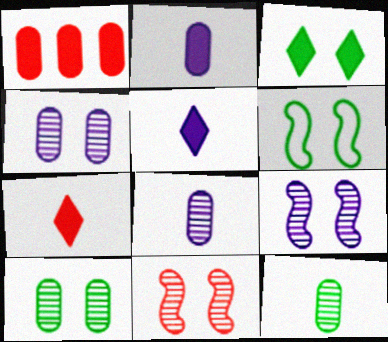[[3, 6, 10]]